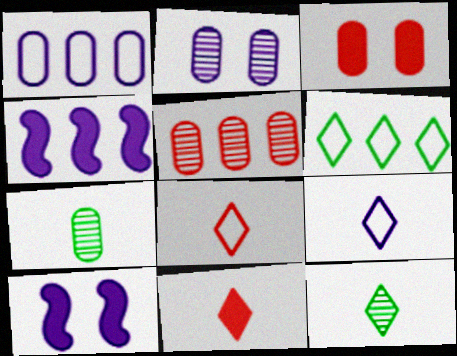[[1, 3, 7], 
[2, 4, 9], 
[2, 5, 7], 
[4, 5, 6], 
[9, 11, 12]]